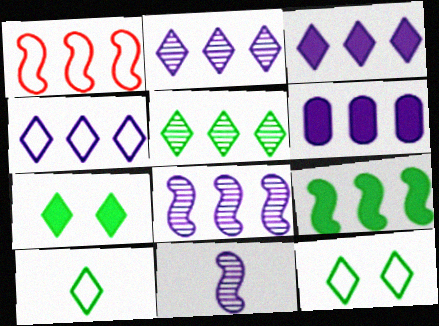[[1, 5, 6], 
[1, 8, 9], 
[2, 3, 4], 
[4, 6, 8], 
[5, 7, 10]]